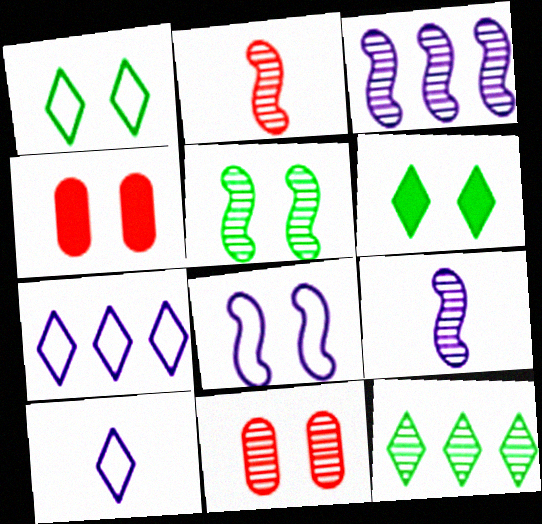[[2, 3, 5], 
[6, 8, 11], 
[9, 11, 12]]